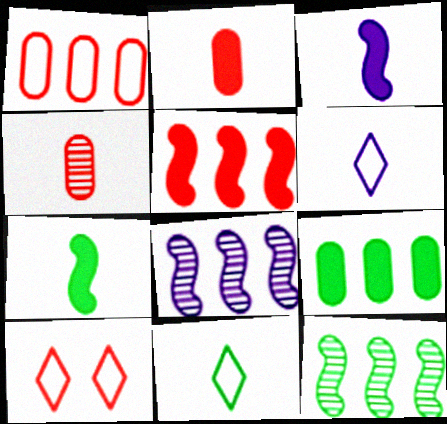[[3, 4, 11], 
[4, 5, 10], 
[4, 6, 7]]